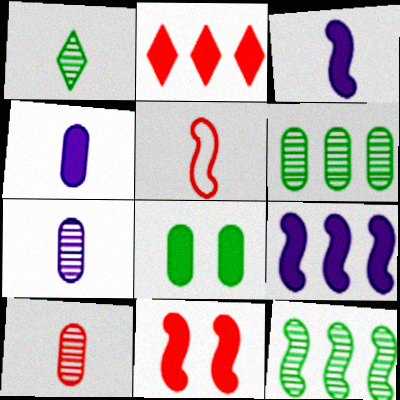[[1, 4, 5], 
[2, 3, 8]]